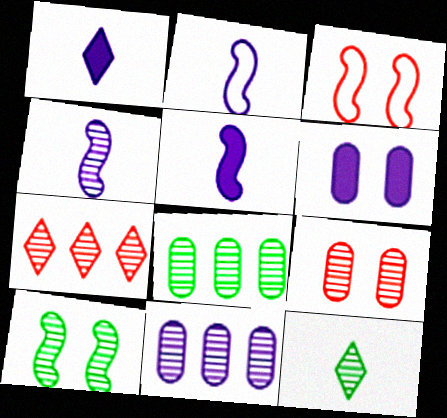[[1, 3, 8], 
[2, 4, 5], 
[8, 10, 12]]